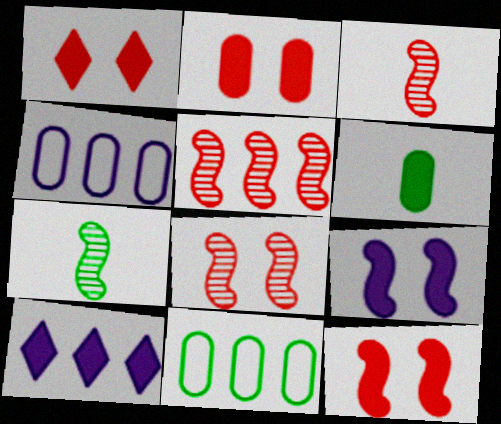[[1, 2, 12], 
[1, 4, 7], 
[3, 5, 8], 
[5, 10, 11], 
[6, 10, 12]]